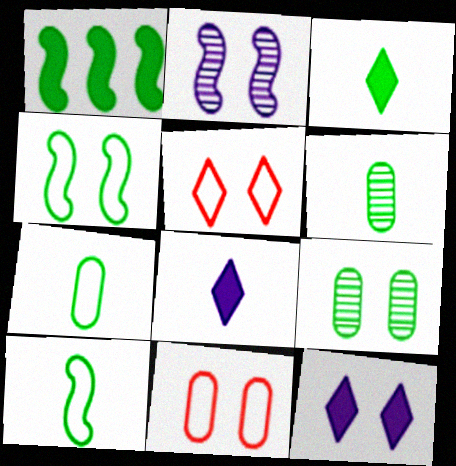[[3, 6, 10]]